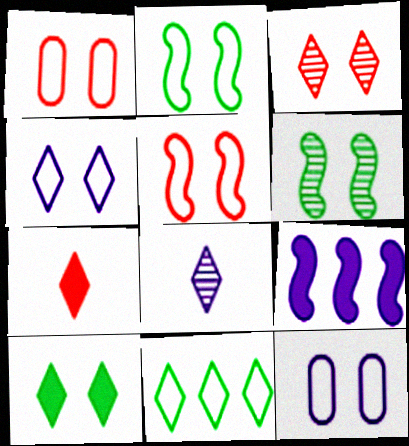[[1, 2, 4], 
[3, 4, 10], 
[8, 9, 12]]